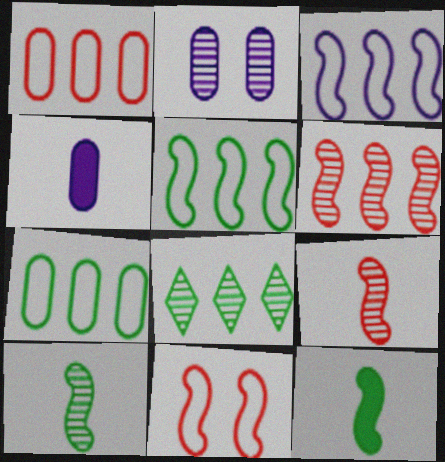[[2, 8, 9], 
[4, 8, 11]]